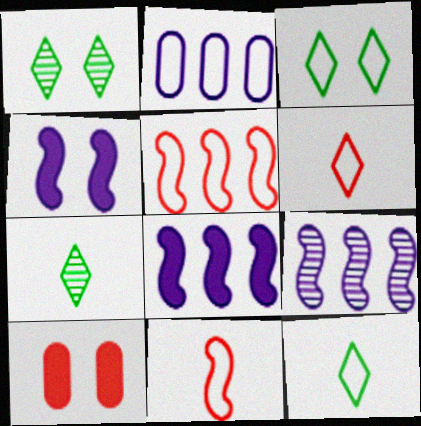[[2, 3, 11], 
[9, 10, 12]]